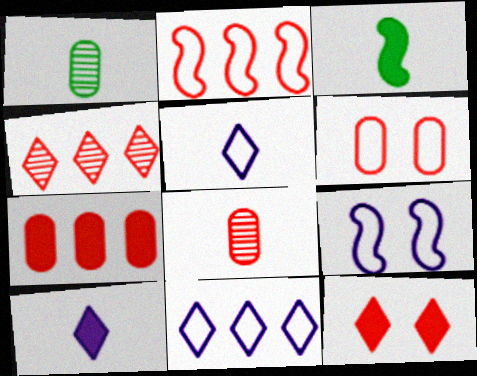[[2, 4, 7], 
[2, 8, 12], 
[3, 5, 8], 
[6, 7, 8]]